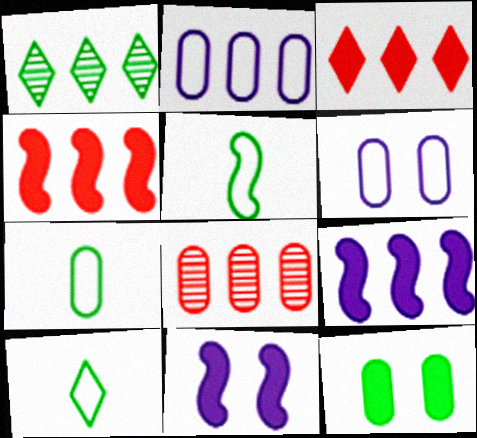[[1, 2, 4], 
[1, 5, 12], 
[5, 7, 10], 
[8, 10, 11]]